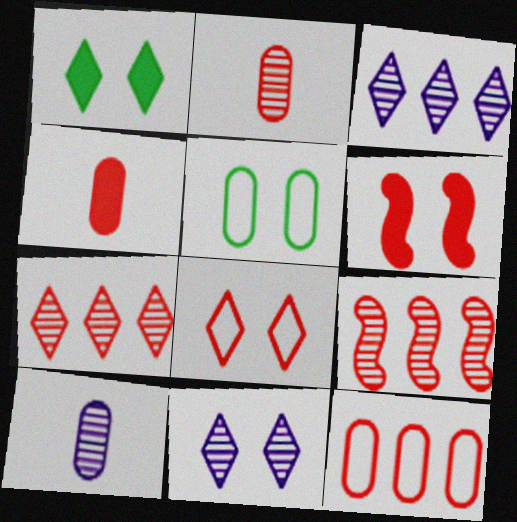[[1, 8, 11], 
[4, 8, 9], 
[5, 6, 11]]